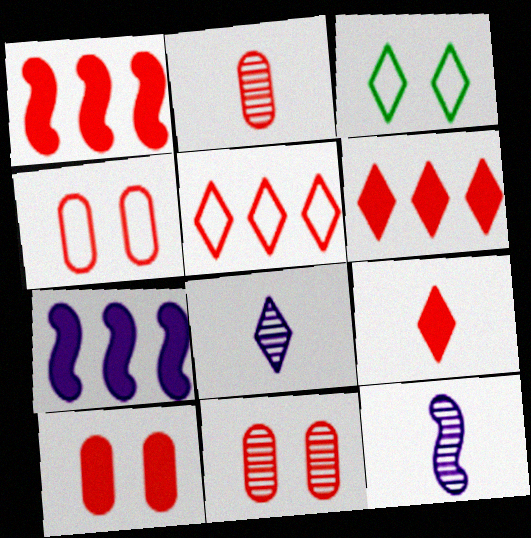[[1, 9, 10], 
[2, 3, 7], 
[3, 6, 8], 
[4, 10, 11]]